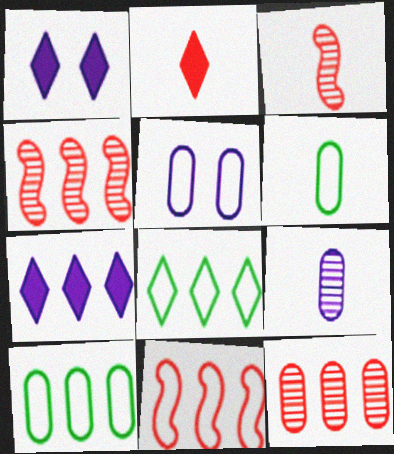[[1, 3, 10], 
[1, 4, 6], 
[4, 7, 10]]